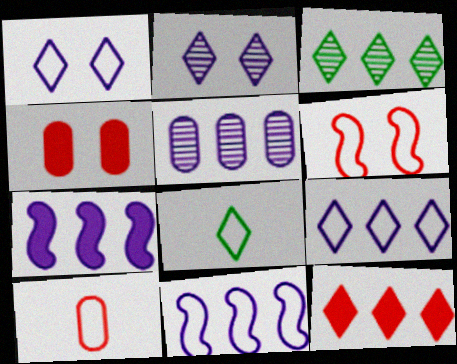[[2, 8, 12], 
[3, 9, 12], 
[5, 7, 9]]